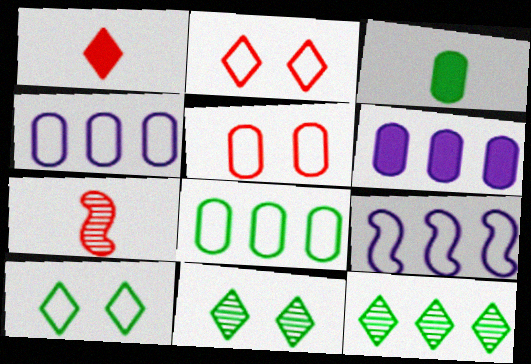[[6, 7, 10]]